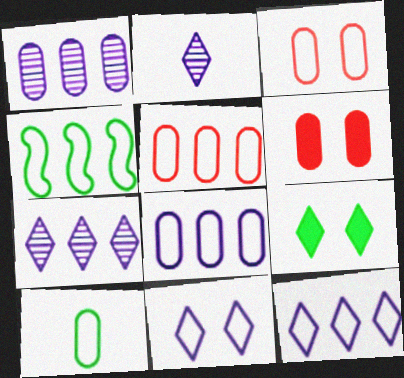[[1, 6, 10], 
[2, 4, 6], 
[3, 8, 10], 
[4, 5, 12]]